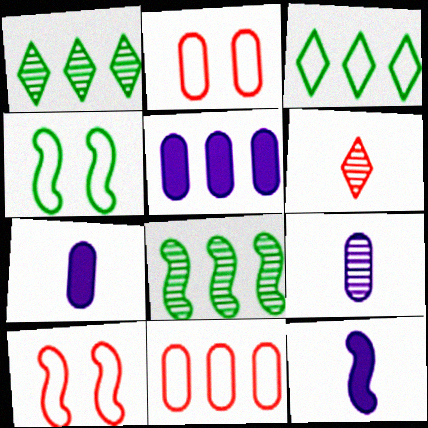[[1, 2, 12], 
[1, 7, 10], 
[4, 5, 6], 
[8, 10, 12]]